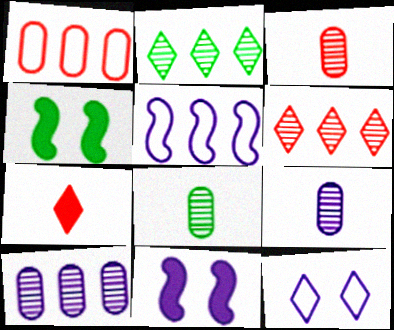[[2, 7, 12], 
[3, 8, 9]]